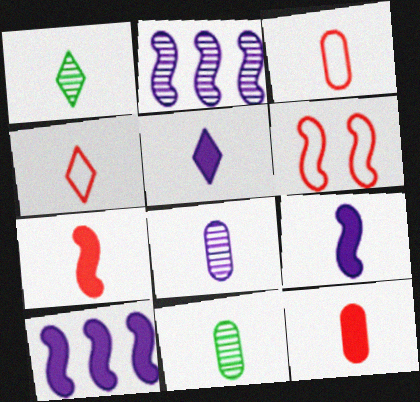[[1, 3, 9], 
[1, 4, 5], 
[4, 9, 11]]